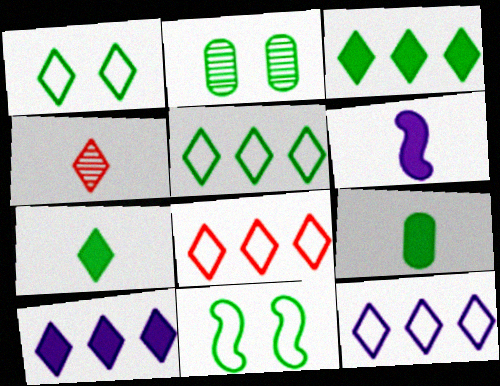[[1, 4, 10], 
[2, 6, 8], 
[5, 8, 12]]